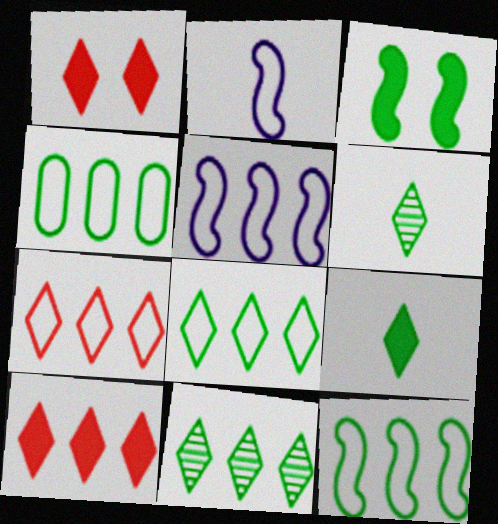[[3, 4, 6], 
[4, 5, 7], 
[4, 8, 12]]